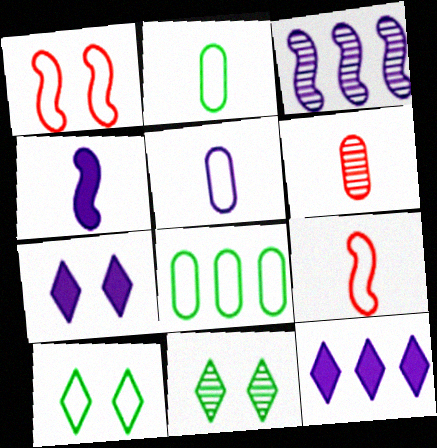[[3, 5, 7], 
[3, 6, 11]]